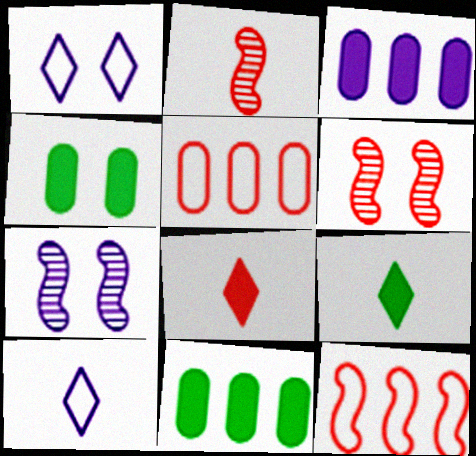[[1, 2, 11], 
[1, 4, 6], 
[3, 7, 10], 
[5, 6, 8], 
[5, 7, 9], 
[6, 10, 11]]